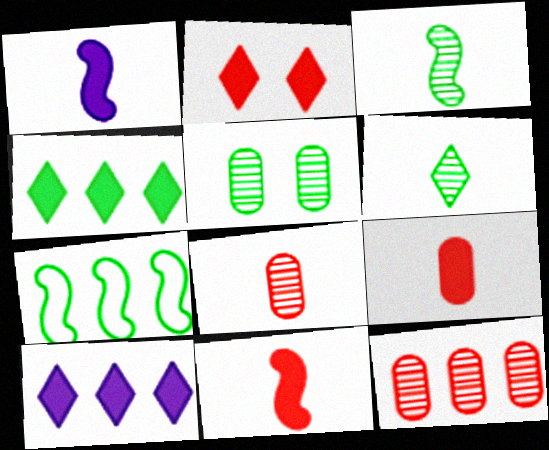[[7, 10, 12]]